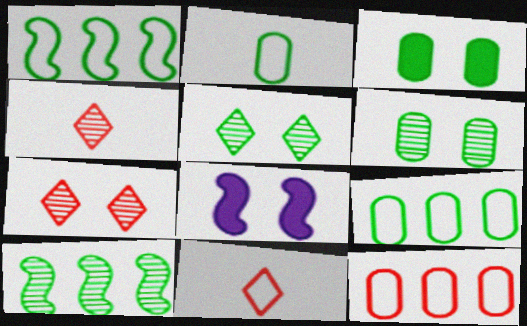[[4, 8, 9]]